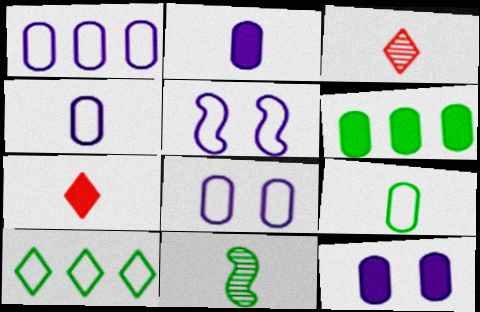[[1, 4, 8], 
[3, 5, 6], 
[4, 7, 11]]